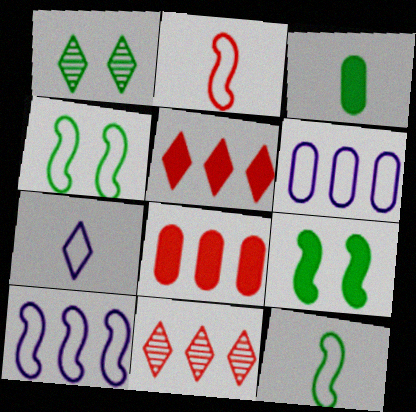[[1, 5, 7], 
[2, 4, 10]]